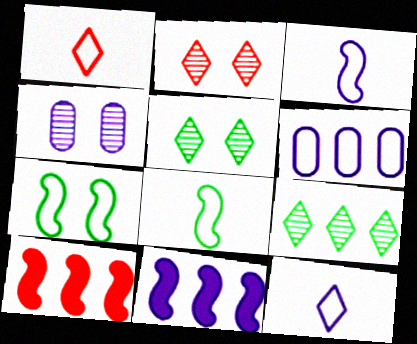[[1, 6, 7], 
[4, 11, 12], 
[6, 9, 10]]